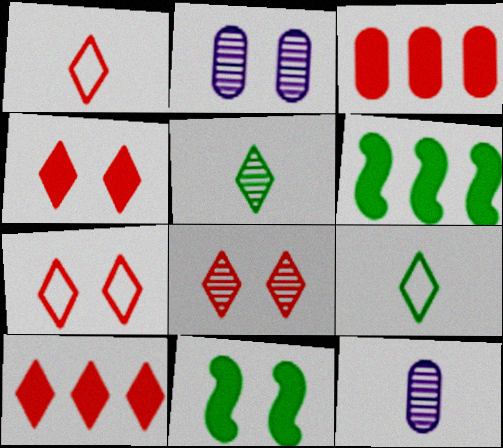[[1, 2, 6], 
[1, 8, 10], 
[2, 7, 11], 
[4, 7, 8], 
[6, 7, 12]]